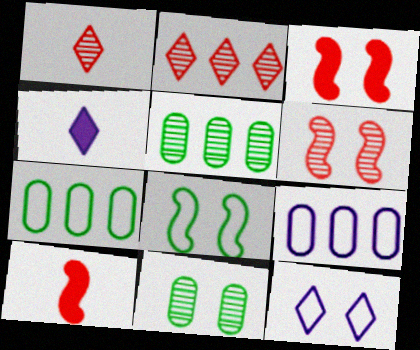[[3, 11, 12], 
[4, 6, 7], 
[5, 10, 12]]